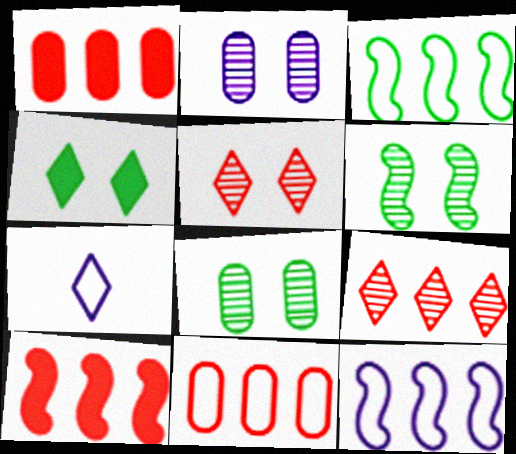[[1, 6, 7], 
[2, 5, 6], 
[4, 7, 9], 
[7, 8, 10], 
[9, 10, 11]]